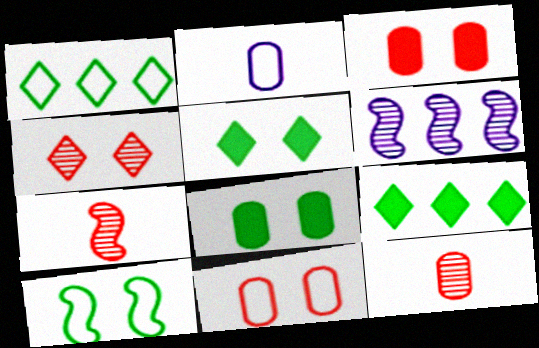[]